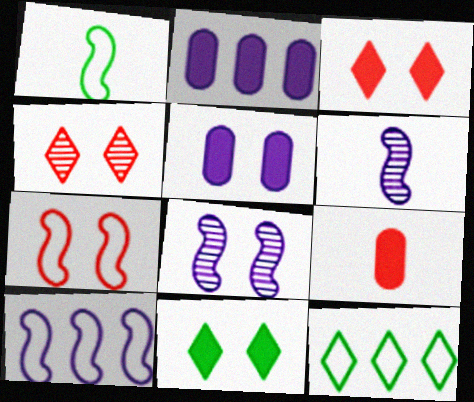[[1, 2, 4], 
[1, 7, 10], 
[8, 9, 12]]